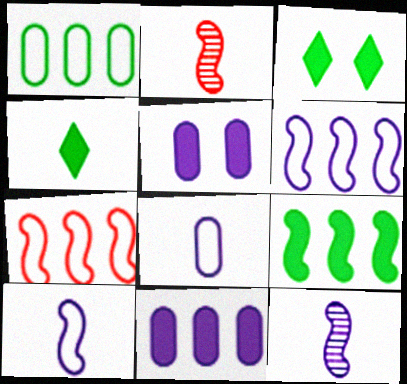[[2, 4, 8]]